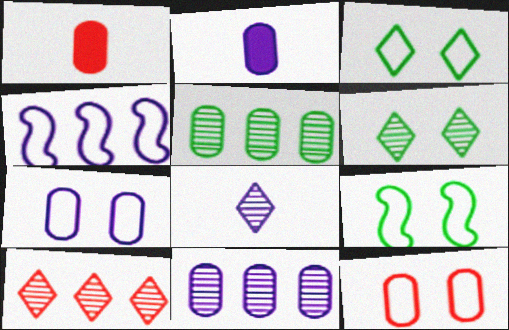[[1, 4, 6], 
[1, 5, 7], 
[2, 5, 12], 
[2, 7, 11], 
[2, 9, 10], 
[6, 8, 10]]